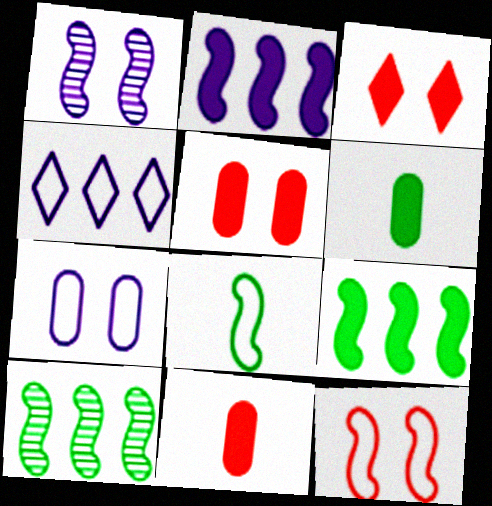[[2, 3, 6]]